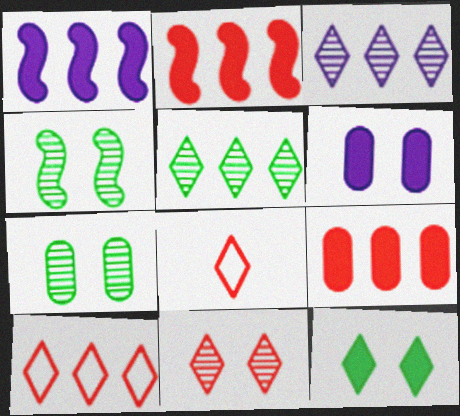[[1, 7, 8], 
[3, 8, 12]]